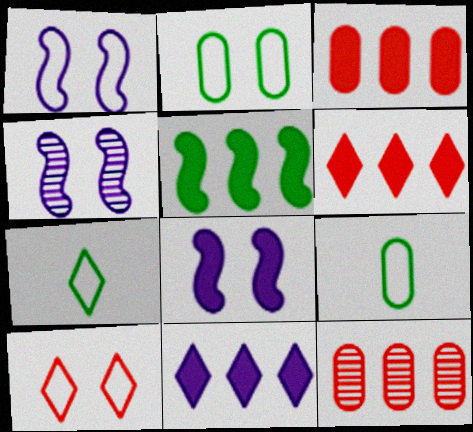[[1, 2, 10], 
[1, 4, 8], 
[3, 4, 7], 
[3, 5, 11], 
[4, 6, 9], 
[7, 8, 12]]